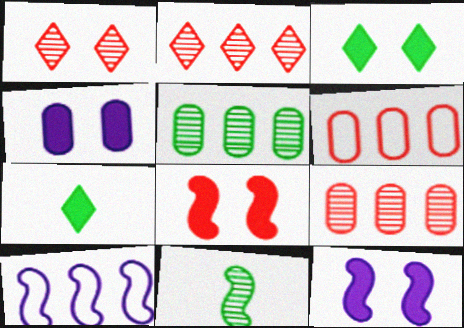[[3, 4, 8], 
[8, 10, 11]]